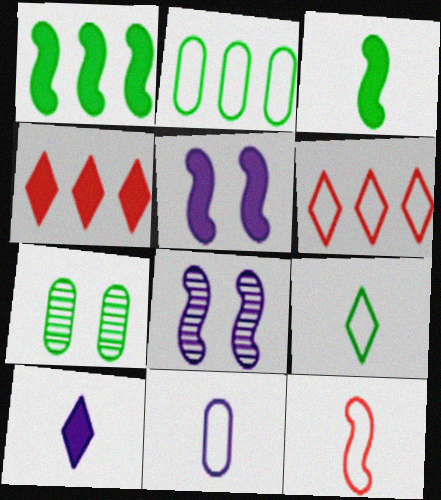[[1, 7, 9], 
[1, 8, 12], 
[9, 11, 12]]